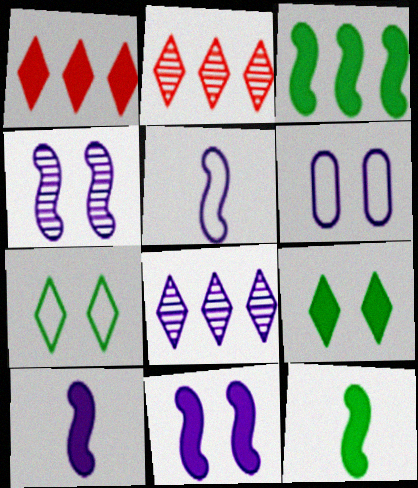[[2, 6, 12], 
[6, 8, 10]]